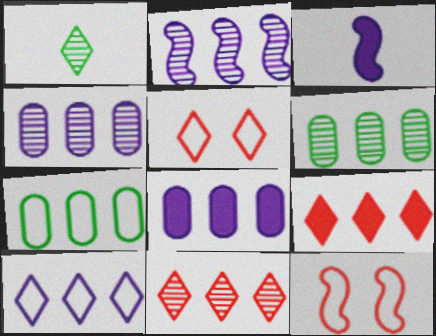[[1, 8, 12], 
[2, 6, 11], 
[2, 7, 9], 
[2, 8, 10], 
[3, 5, 6]]